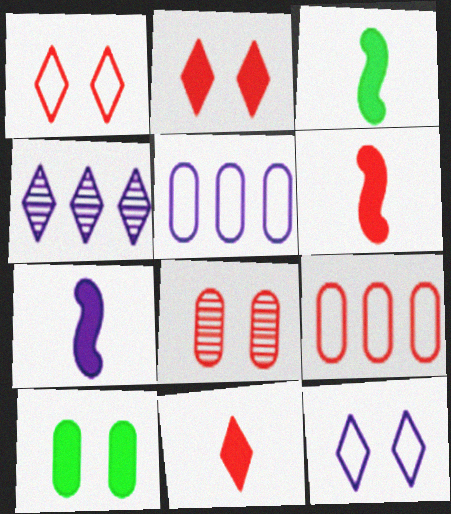[[3, 6, 7]]